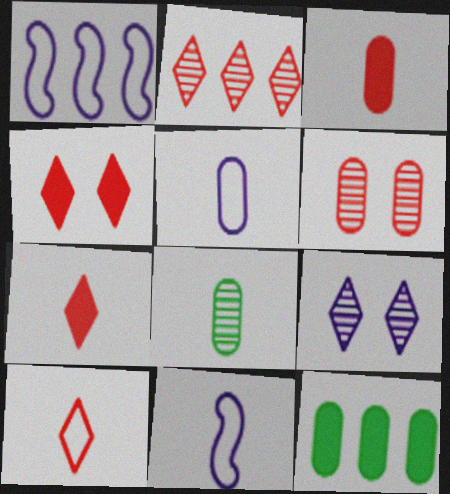[[1, 2, 12], 
[1, 4, 8], 
[2, 4, 10], 
[3, 5, 8], 
[5, 6, 12], 
[7, 8, 11]]